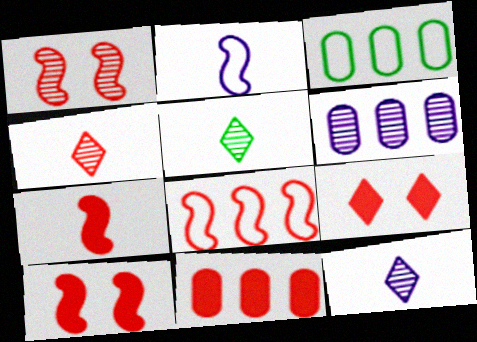[[1, 5, 6], 
[1, 7, 8], 
[3, 6, 11], 
[3, 10, 12], 
[4, 5, 12], 
[7, 9, 11]]